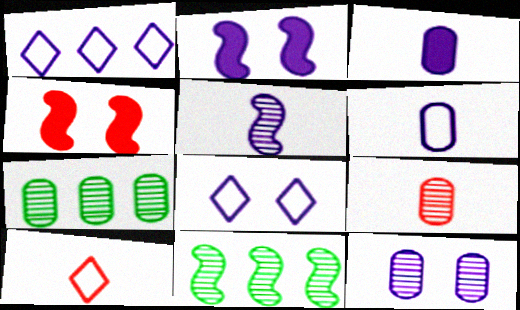[[2, 7, 10], 
[2, 8, 12], 
[7, 9, 12]]